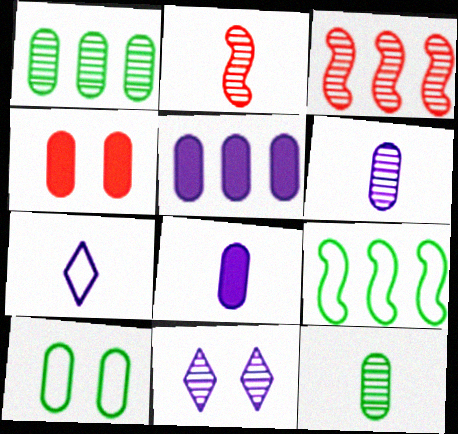[[1, 2, 11], 
[3, 11, 12]]